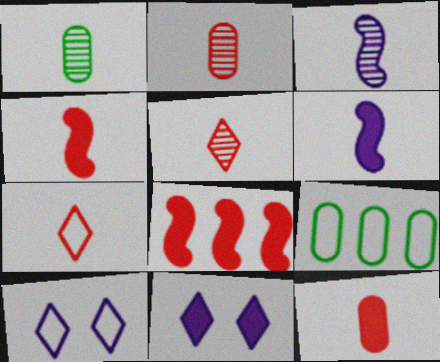[[1, 3, 5], 
[1, 6, 7], 
[1, 8, 10], 
[2, 4, 7]]